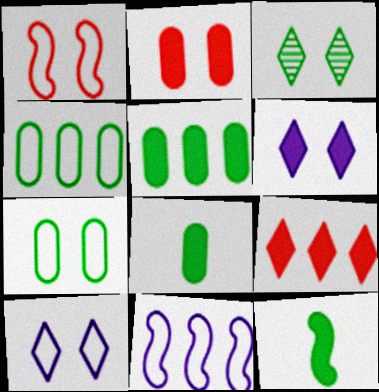[[1, 7, 10], 
[3, 4, 12]]